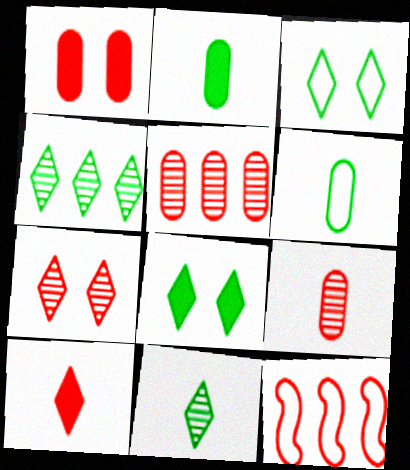[]